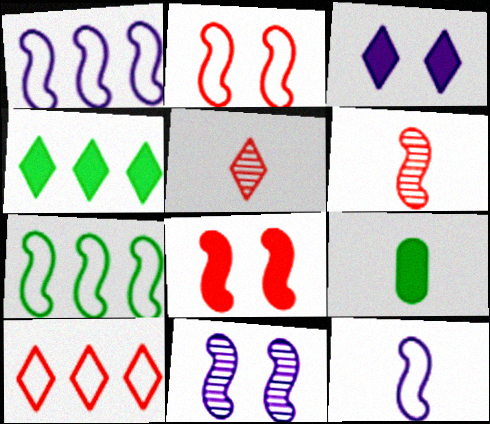[[2, 7, 12], 
[5, 9, 12], 
[9, 10, 11]]